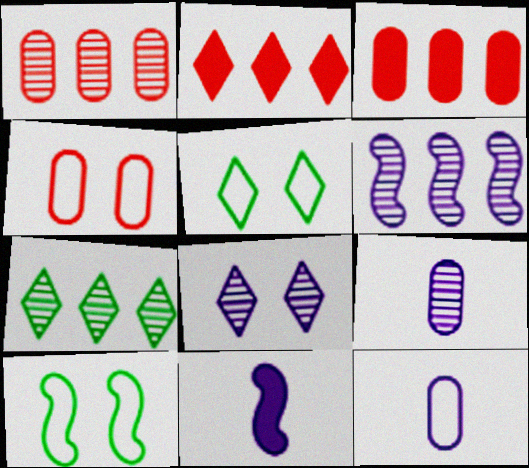[[1, 5, 11], 
[1, 6, 7], 
[2, 9, 10], 
[4, 7, 11], 
[6, 8, 9]]